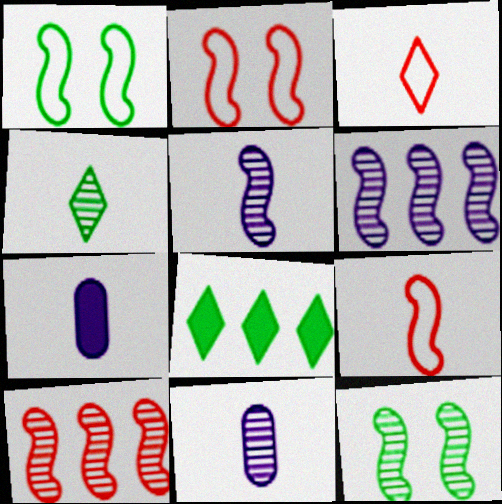[[2, 8, 11], 
[4, 7, 9], 
[5, 10, 12]]